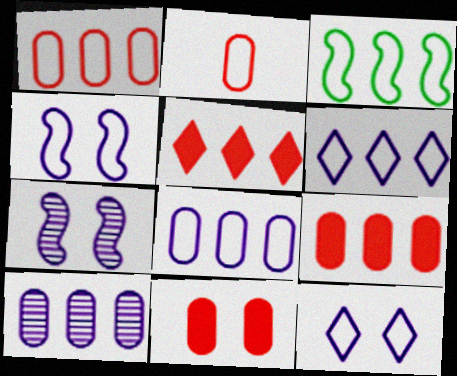[[1, 3, 6], 
[2, 3, 12], 
[3, 5, 10]]